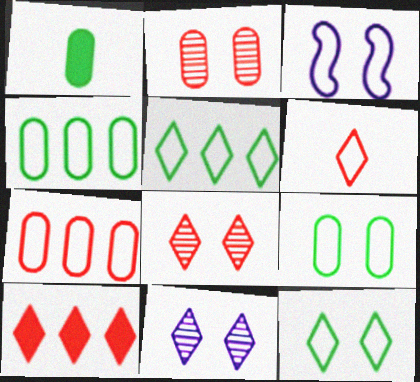[[3, 4, 6], 
[6, 8, 10]]